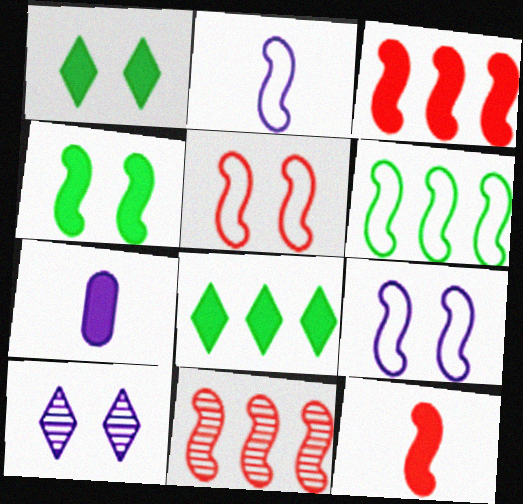[[1, 3, 7], 
[2, 4, 11], 
[2, 5, 6], 
[5, 11, 12]]